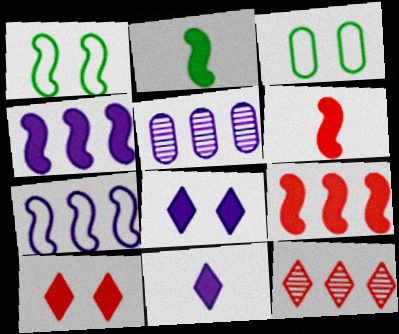[]